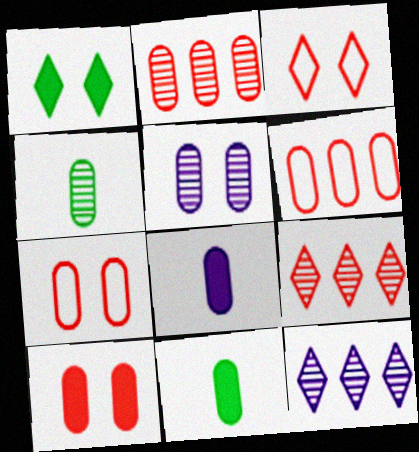[[2, 4, 5], 
[5, 6, 11]]